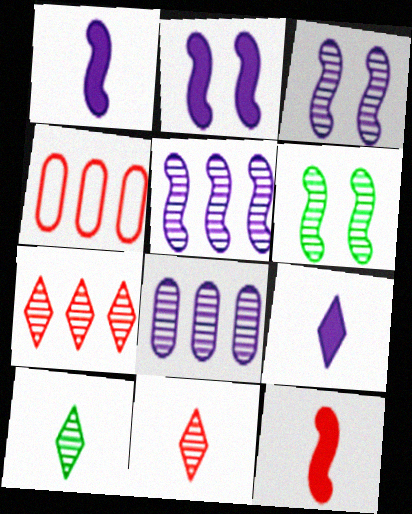[[2, 4, 10], 
[4, 6, 9], 
[6, 8, 11]]